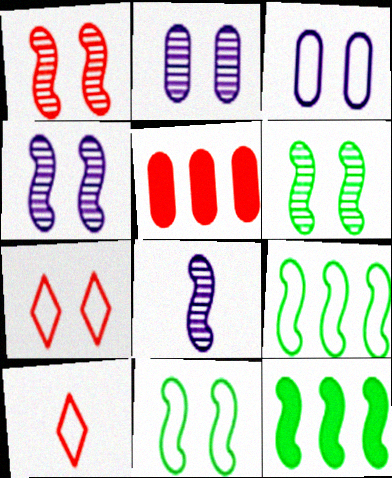[[1, 4, 6], 
[1, 5, 10], 
[2, 10, 12], 
[3, 7, 11], 
[3, 9, 10]]